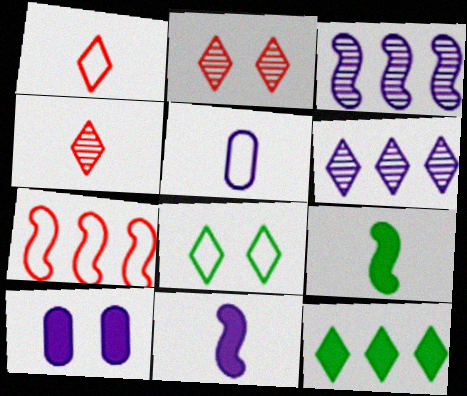[[4, 5, 9], 
[5, 7, 8]]